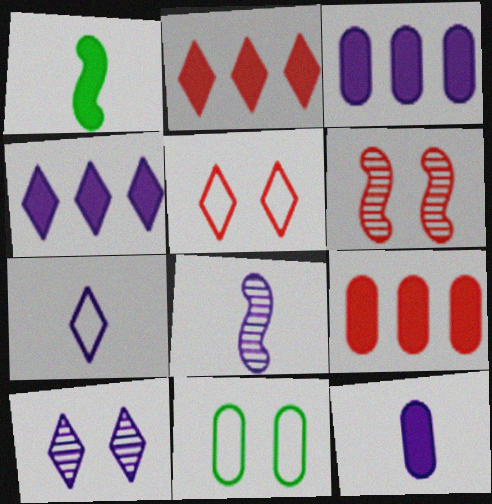[[2, 8, 11], 
[4, 7, 10], 
[7, 8, 12]]